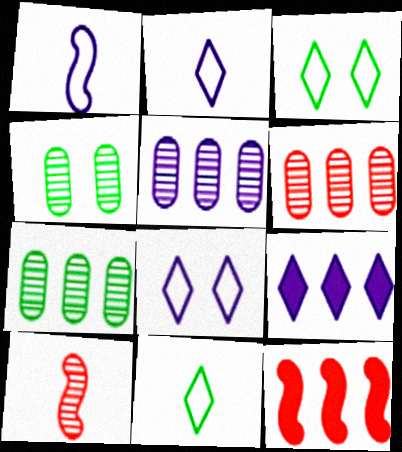[[2, 4, 12], 
[5, 6, 7]]